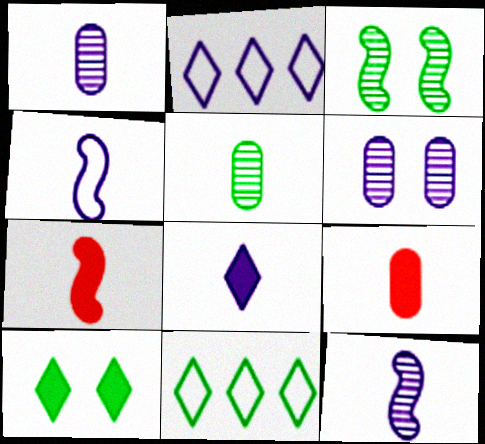[[1, 4, 8], 
[2, 3, 9], 
[6, 7, 11]]